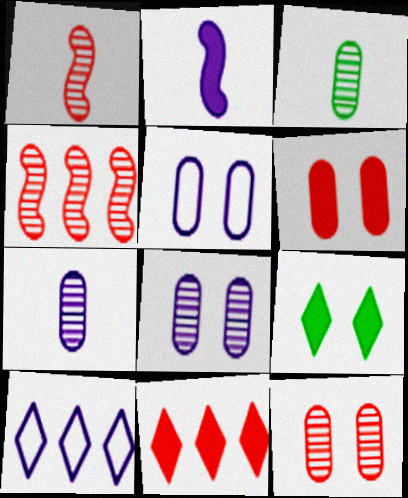[[2, 8, 10]]